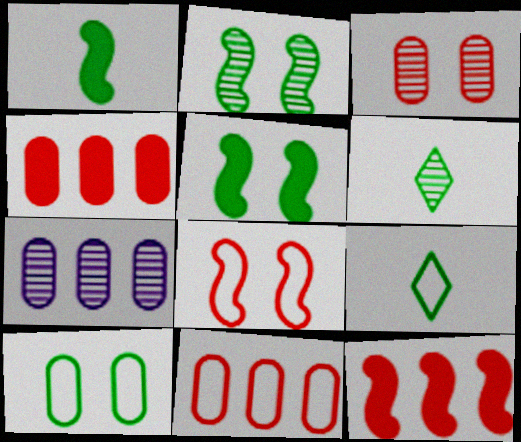[]